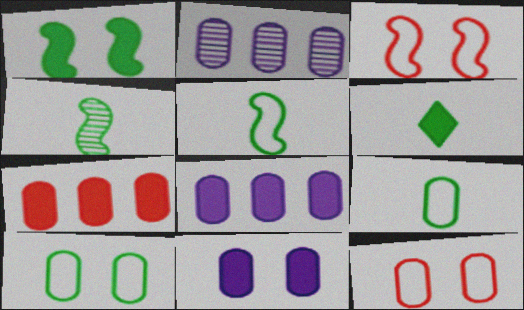[[2, 3, 6], 
[4, 6, 9]]